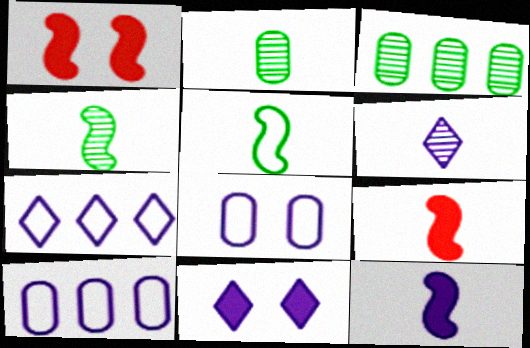[[1, 2, 7], 
[6, 7, 11]]